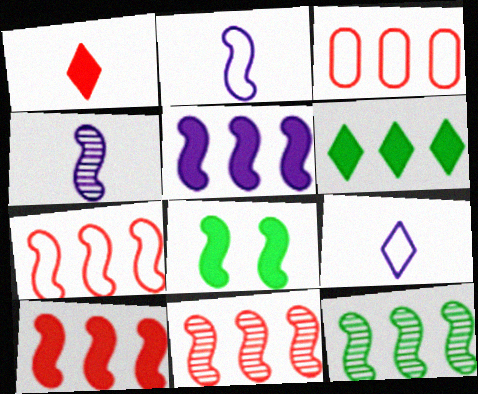[[2, 8, 11], 
[4, 7, 8], 
[5, 7, 12], 
[7, 10, 11]]